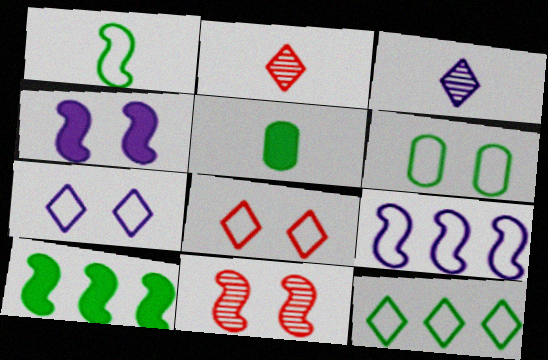[[1, 6, 12]]